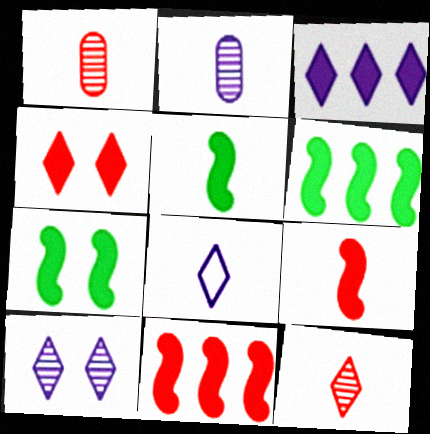[[1, 5, 8], 
[3, 8, 10], 
[5, 6, 7]]